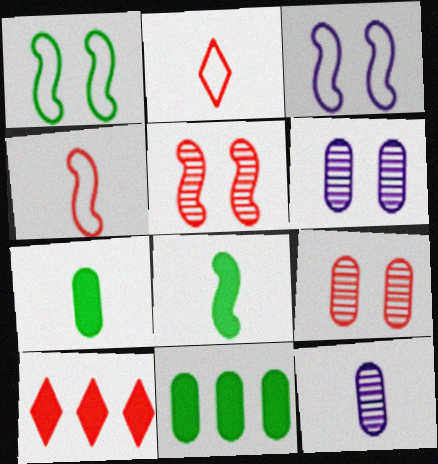[[1, 10, 12], 
[2, 8, 12], 
[4, 9, 10]]